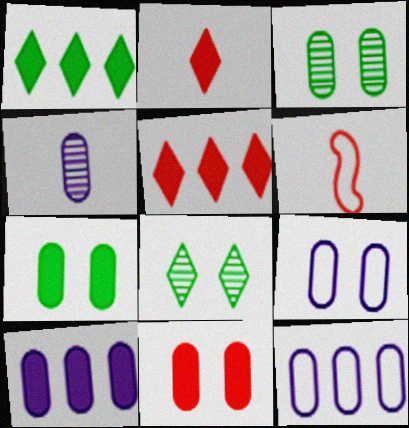[[3, 9, 11], 
[4, 9, 10], 
[6, 8, 10]]